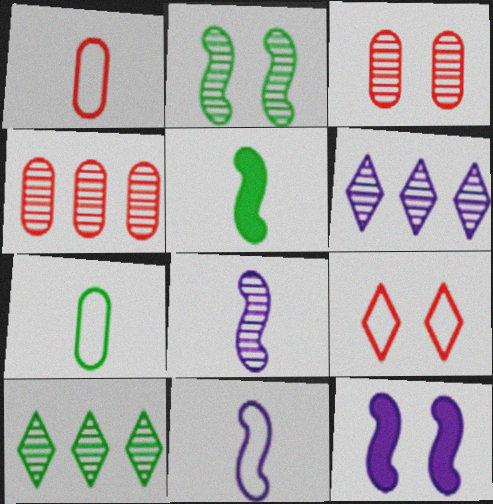[[1, 10, 12], 
[3, 8, 10]]